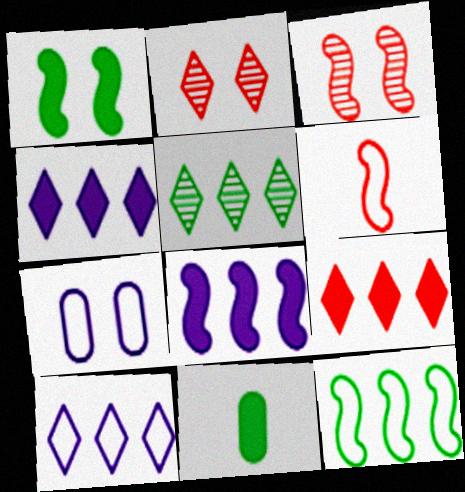[[1, 2, 7], 
[3, 10, 11], 
[5, 9, 10]]